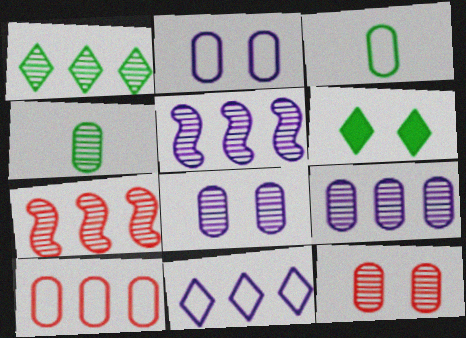[[1, 7, 9], 
[2, 3, 10], 
[4, 9, 12]]